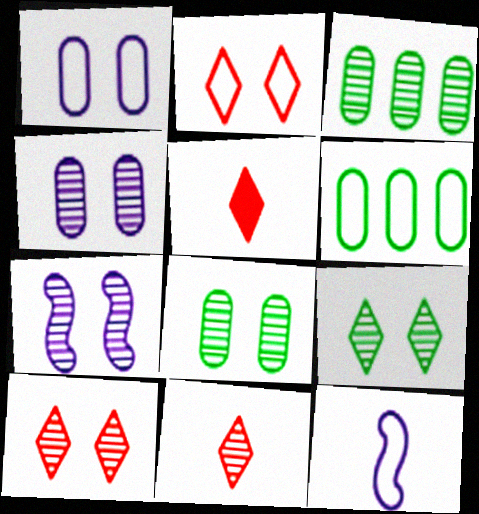[[2, 6, 12], 
[3, 7, 11], 
[5, 6, 7], 
[7, 8, 10]]